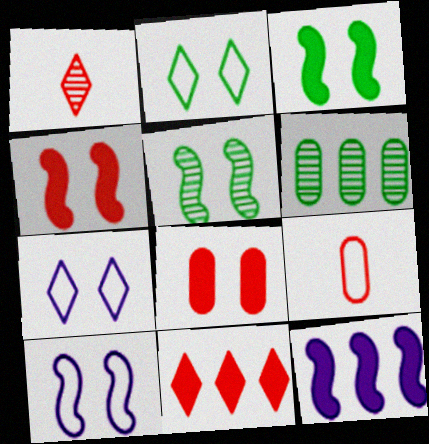[[4, 5, 10], 
[5, 7, 8]]